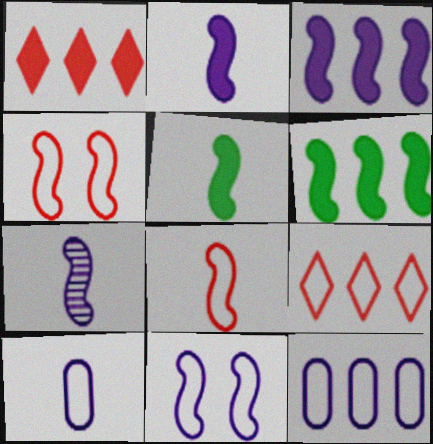[[3, 7, 11], 
[4, 6, 7], 
[5, 7, 8]]